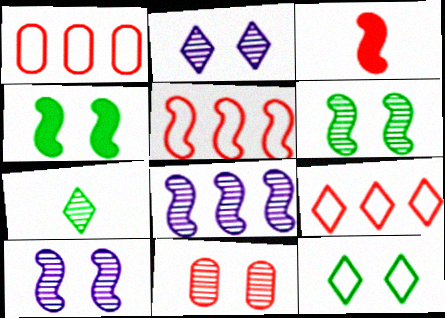[[1, 5, 9], 
[2, 6, 11], 
[3, 9, 11], 
[7, 8, 11]]